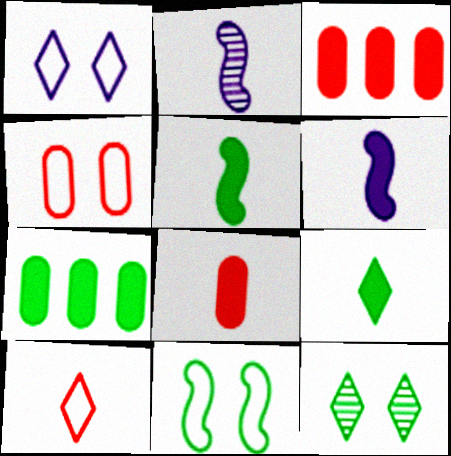[[1, 4, 11], 
[6, 8, 9]]